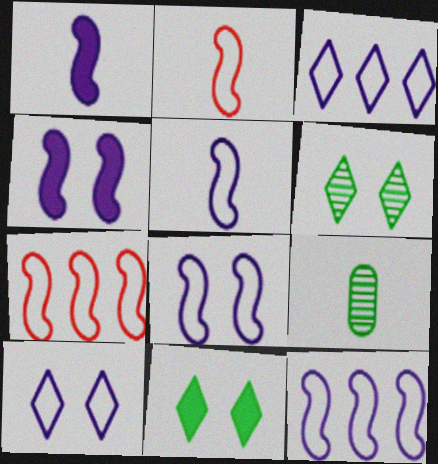[[5, 8, 12]]